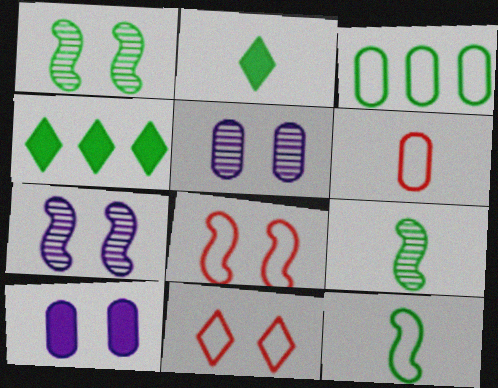[[1, 2, 3], 
[1, 10, 11], 
[4, 6, 7]]